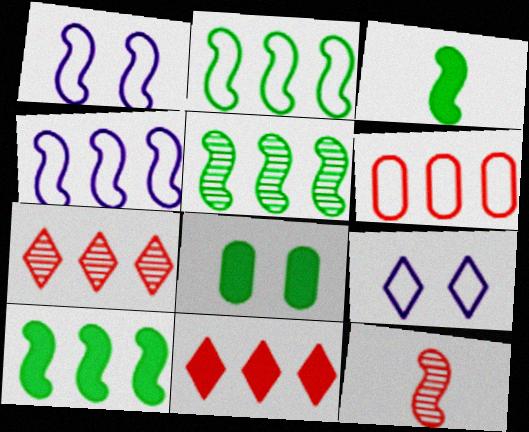[[1, 10, 12], 
[2, 5, 10]]